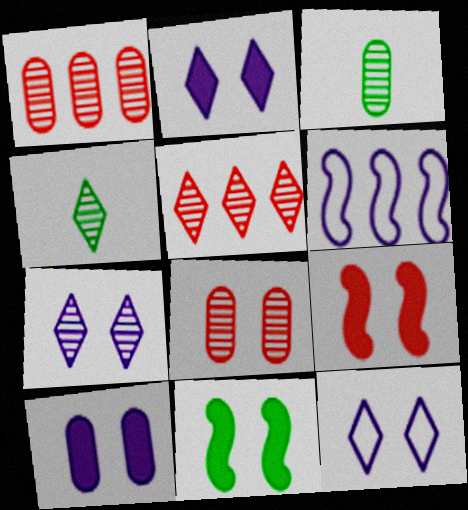[[2, 7, 12], 
[4, 5, 7], 
[8, 11, 12]]